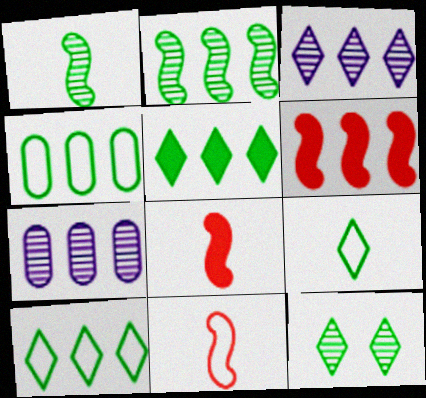[[2, 4, 5], 
[3, 4, 6], 
[5, 9, 12], 
[6, 7, 10]]